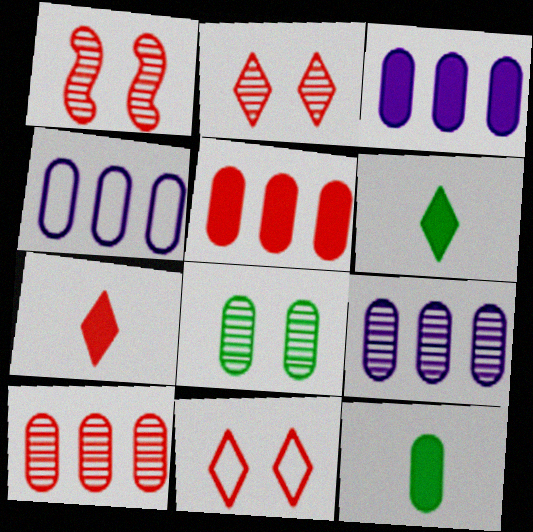[[1, 4, 6], 
[3, 4, 9]]